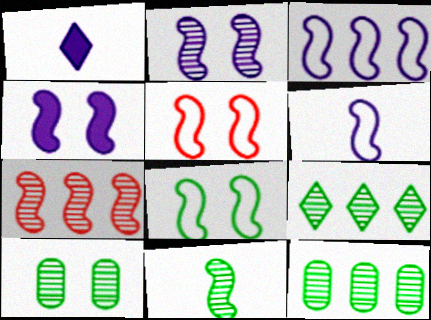[[1, 5, 12], 
[2, 7, 11], 
[9, 10, 11]]